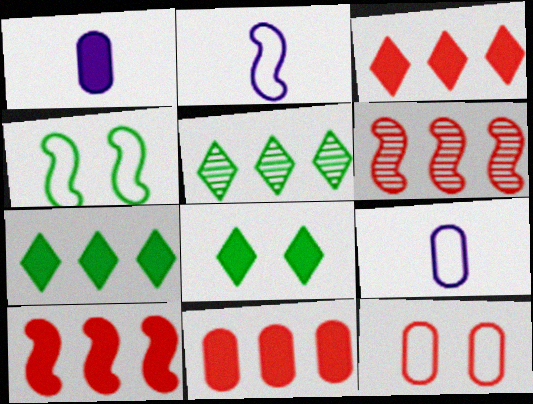[[1, 8, 10], 
[3, 10, 11], 
[6, 8, 9]]